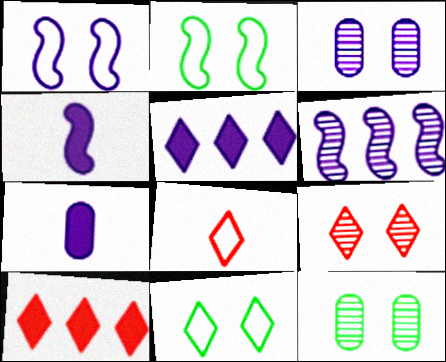[[1, 4, 6], 
[8, 9, 10]]